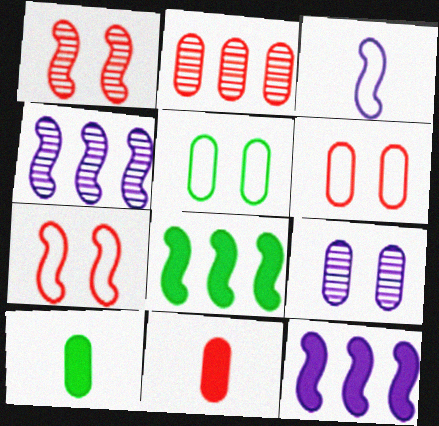[[1, 3, 8], 
[2, 6, 11]]